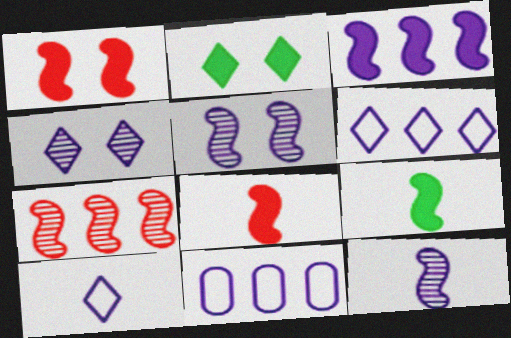[[1, 3, 9]]